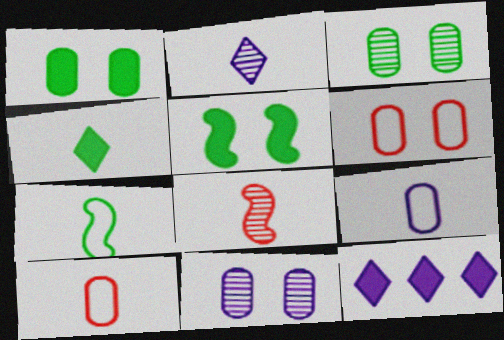[[1, 6, 11], 
[4, 8, 9]]